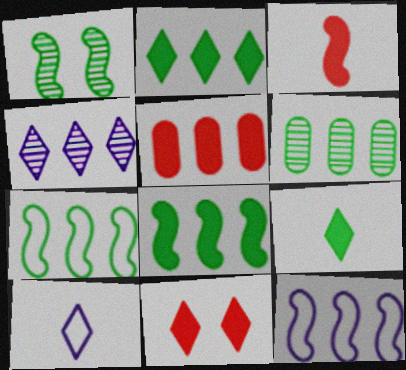[[1, 3, 12], 
[1, 5, 10], 
[2, 6, 7], 
[3, 5, 11], 
[4, 5, 7]]